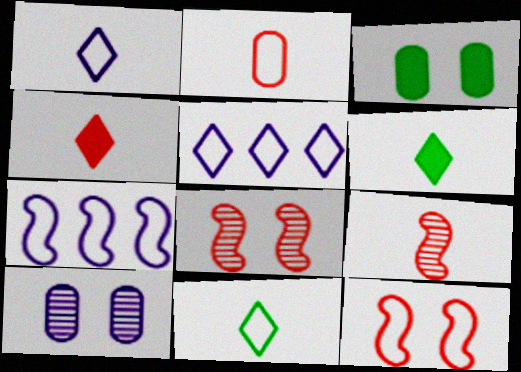[[2, 4, 9], 
[3, 5, 9]]